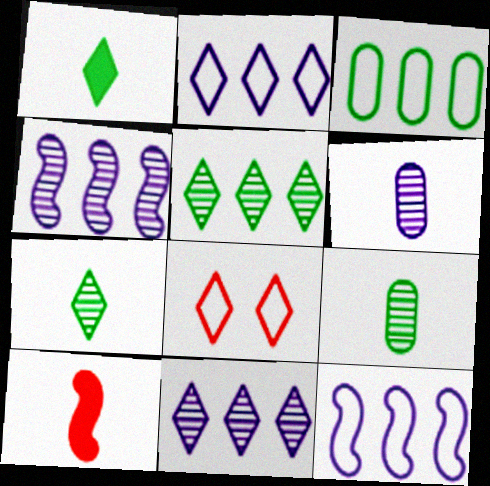[[1, 8, 11]]